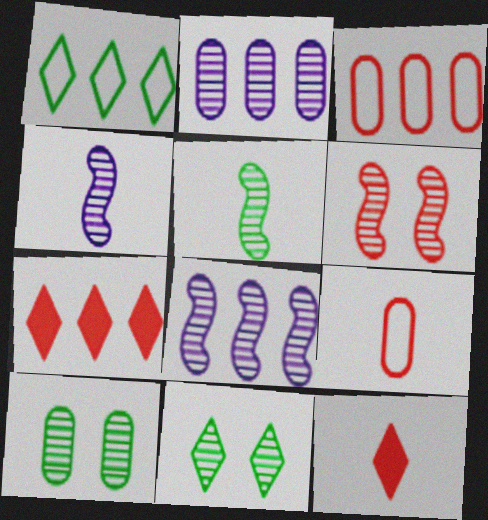[[3, 6, 12], 
[5, 6, 8], 
[6, 7, 9]]